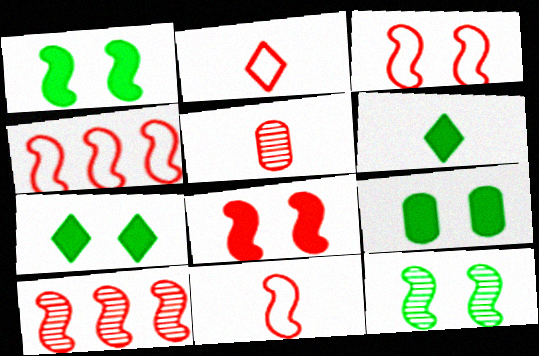[[1, 7, 9], 
[3, 4, 11], 
[8, 10, 11]]